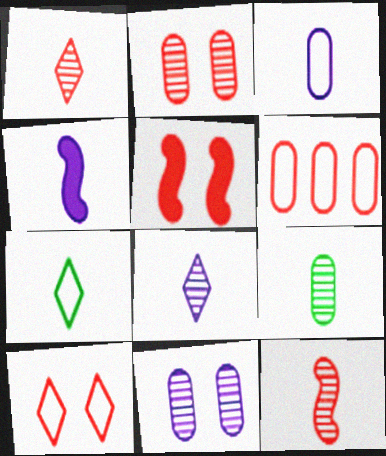[[1, 5, 6], 
[2, 5, 10], 
[3, 4, 8], 
[8, 9, 12]]